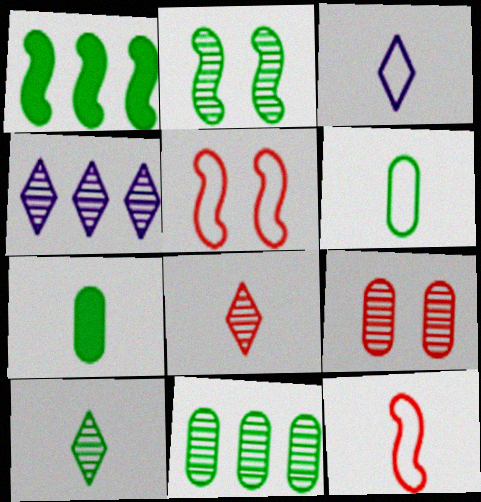[[1, 3, 9], 
[2, 10, 11], 
[3, 6, 12], 
[4, 5, 7]]